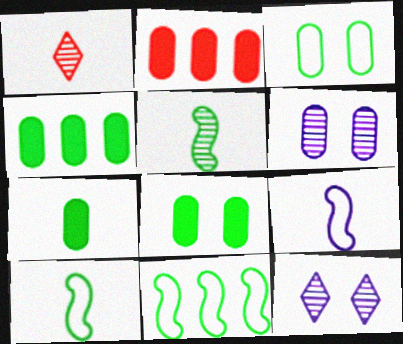[[1, 7, 9], 
[2, 10, 12], 
[4, 7, 8]]